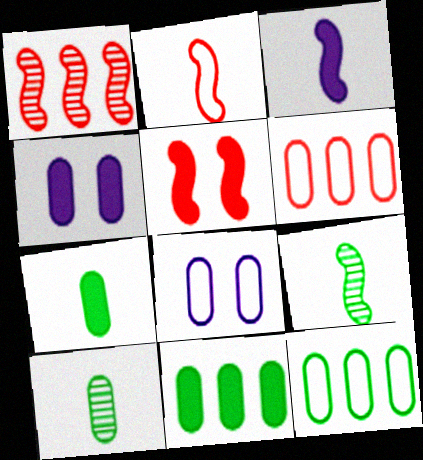[[1, 2, 5], 
[2, 3, 9], 
[4, 6, 10]]